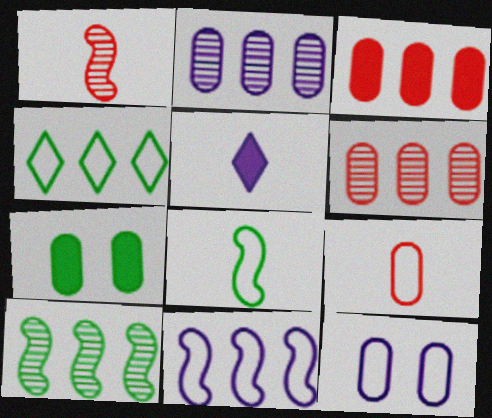[[2, 7, 9]]